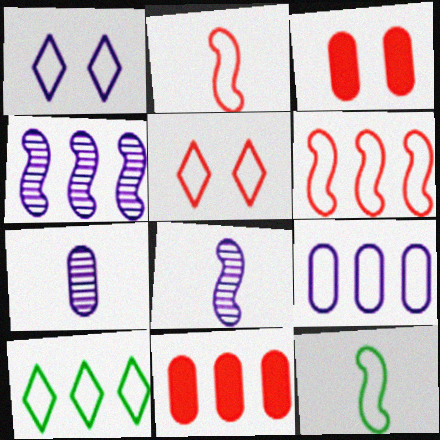[[3, 8, 10], 
[4, 10, 11], 
[5, 9, 12], 
[6, 9, 10]]